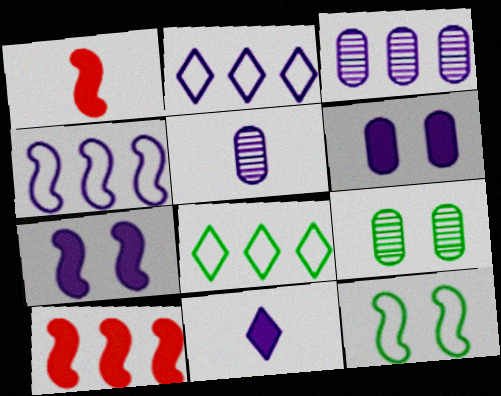[[1, 2, 9], 
[2, 5, 7], 
[3, 8, 10]]